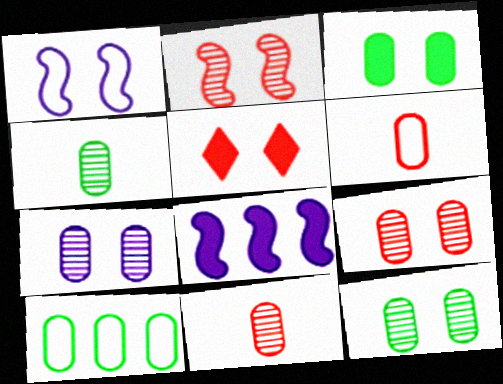[[1, 5, 12], 
[3, 4, 10], 
[7, 9, 12]]